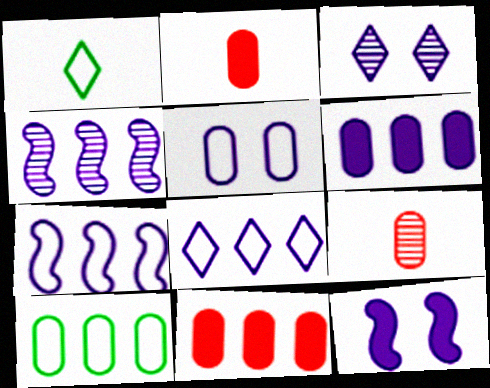[[3, 5, 12], 
[4, 6, 8]]